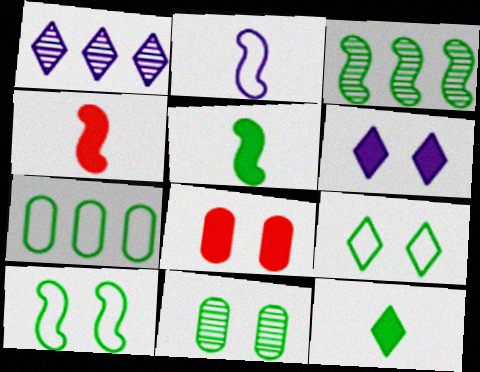[[3, 5, 10]]